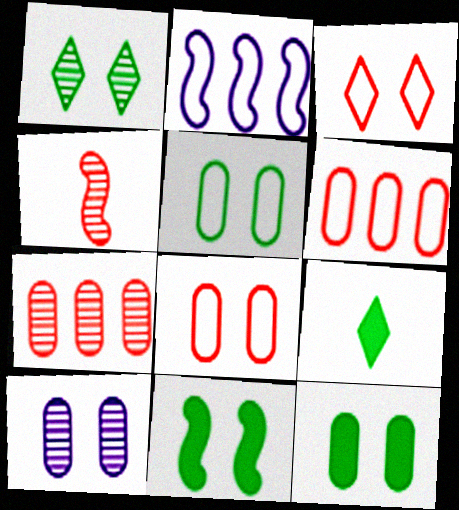[[1, 5, 11], 
[2, 4, 11], 
[3, 10, 11], 
[8, 10, 12]]